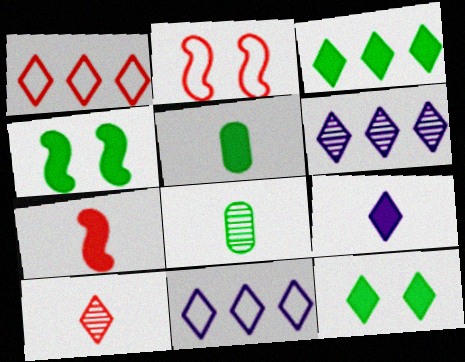[[1, 3, 6], 
[2, 5, 6], 
[3, 4, 5], 
[5, 7, 9], 
[10, 11, 12]]